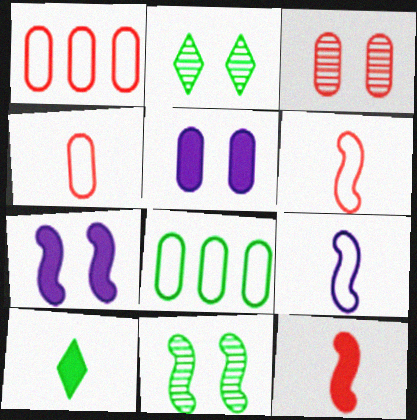[[8, 10, 11]]